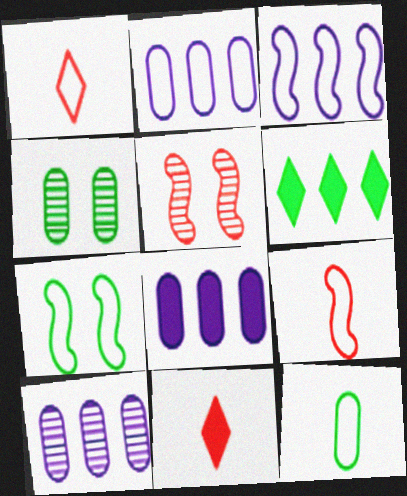[[1, 2, 7], 
[2, 8, 10], 
[3, 4, 11], 
[3, 7, 9], 
[7, 10, 11]]